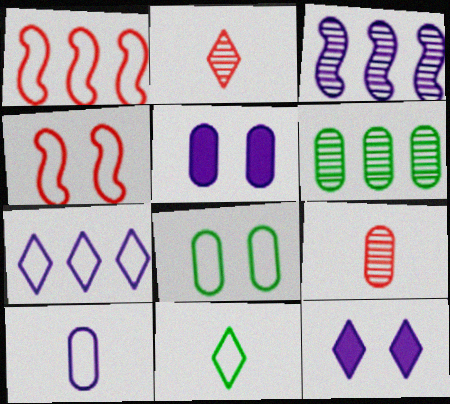[[3, 10, 12]]